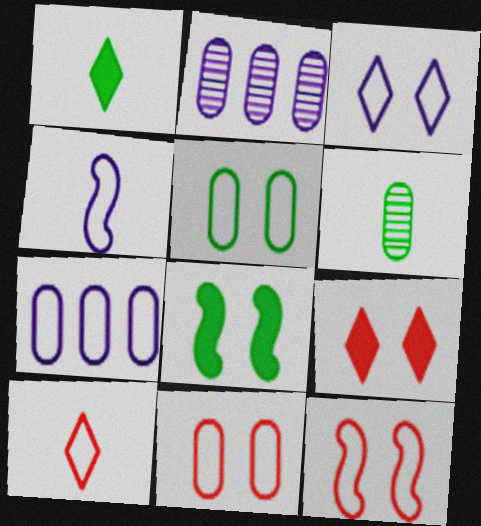[[1, 2, 12], 
[2, 8, 10], 
[3, 4, 7], 
[3, 5, 12]]